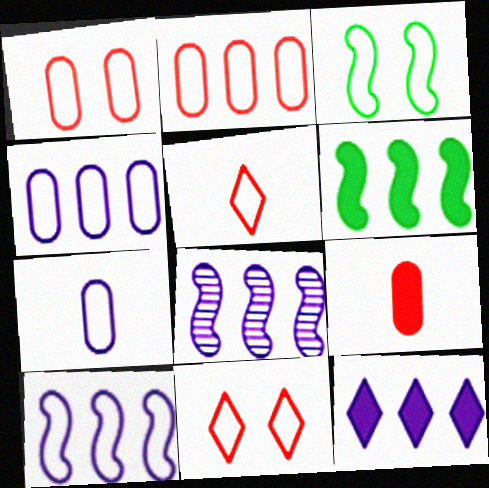[[3, 4, 5], 
[4, 8, 12]]